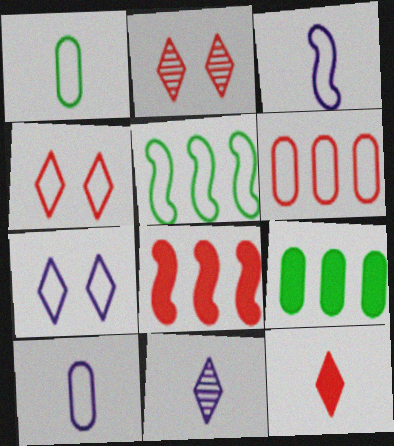[[2, 3, 9], 
[4, 5, 10]]